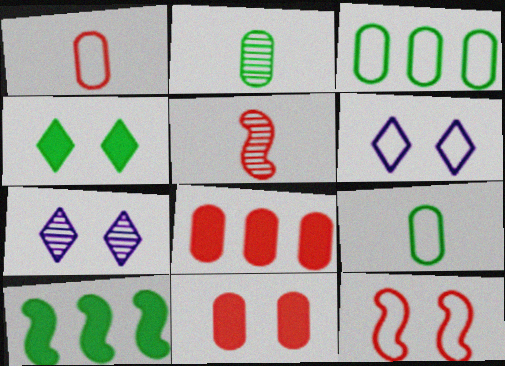[[1, 7, 10]]